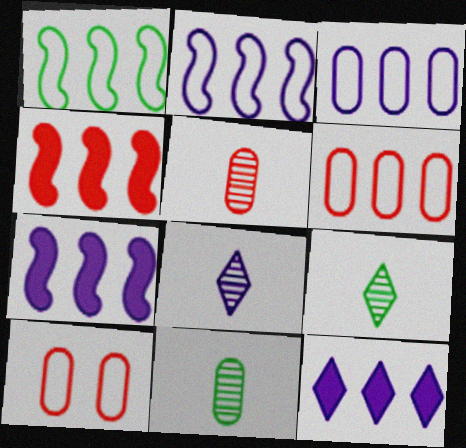[[7, 9, 10]]